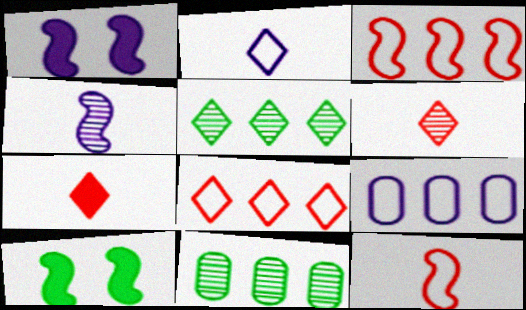[[3, 4, 10], 
[6, 9, 10]]